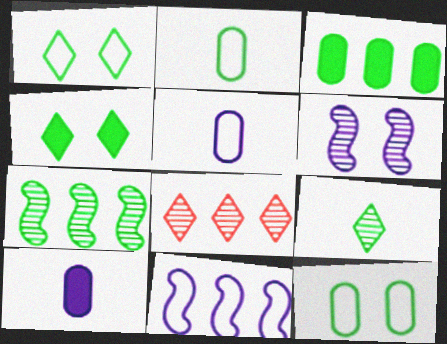[[2, 4, 7], 
[3, 8, 11]]